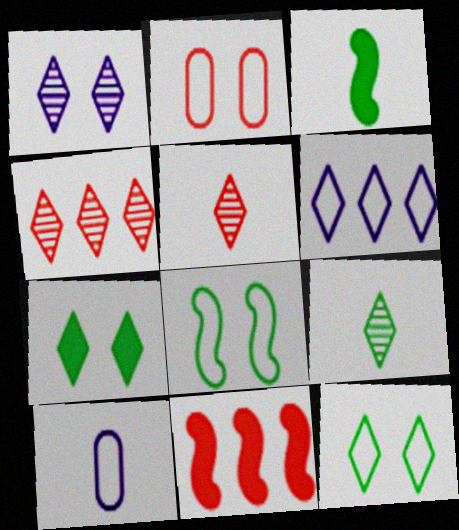[[1, 4, 9], 
[2, 5, 11], 
[3, 5, 10], 
[5, 6, 7]]